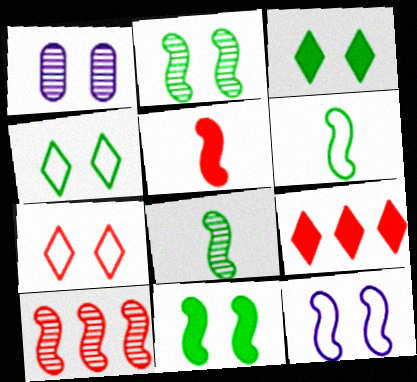[[1, 6, 9], 
[1, 7, 11]]